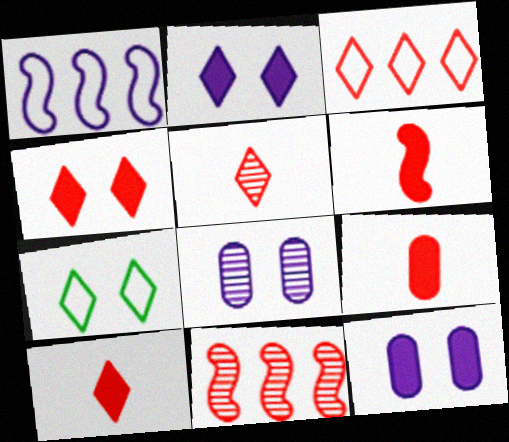[[3, 4, 5], 
[6, 9, 10]]